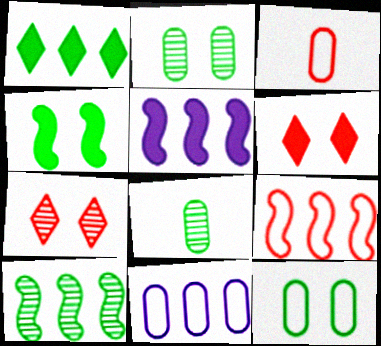[[3, 11, 12], 
[5, 9, 10]]